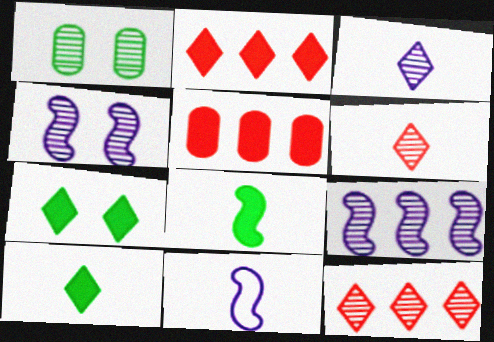[[1, 2, 11], 
[1, 6, 9]]